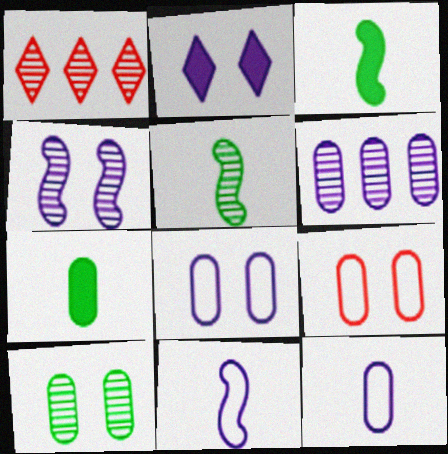[[1, 3, 8], 
[2, 4, 8], 
[2, 6, 11], 
[6, 7, 9]]